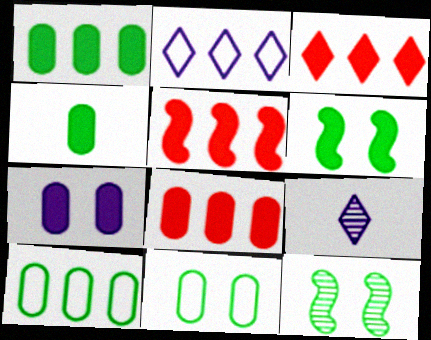[[3, 5, 8], 
[4, 7, 8], 
[5, 9, 11]]